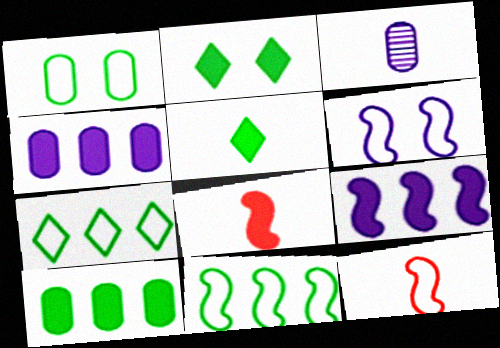[[2, 4, 8], 
[3, 5, 12], 
[6, 11, 12]]